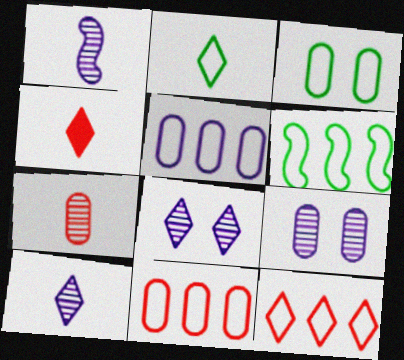[[2, 3, 6], 
[2, 4, 10], 
[4, 6, 9], 
[5, 6, 12]]